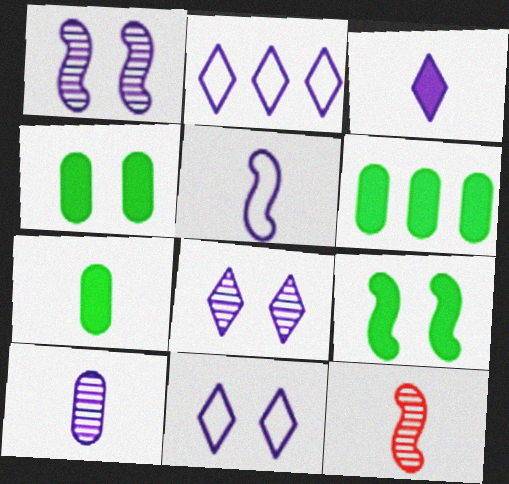[[2, 3, 8], 
[2, 4, 12], 
[3, 5, 10], 
[4, 6, 7], 
[6, 11, 12]]